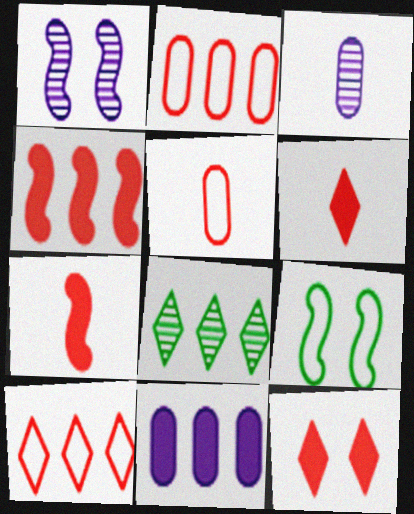[]